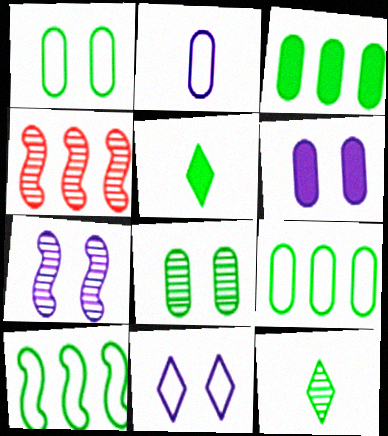[[5, 8, 10], 
[6, 7, 11]]